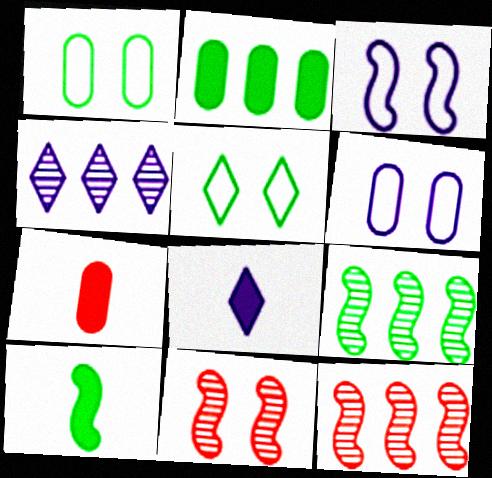[[1, 8, 12], 
[3, 10, 12], 
[7, 8, 10]]